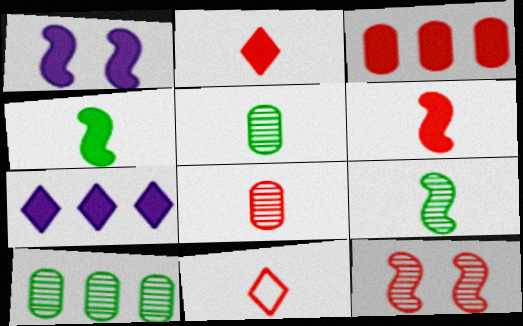[[1, 10, 11], 
[3, 11, 12], 
[6, 8, 11]]